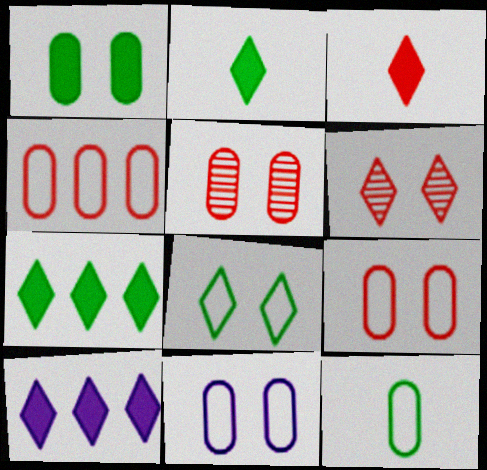[[1, 5, 11], 
[4, 11, 12]]